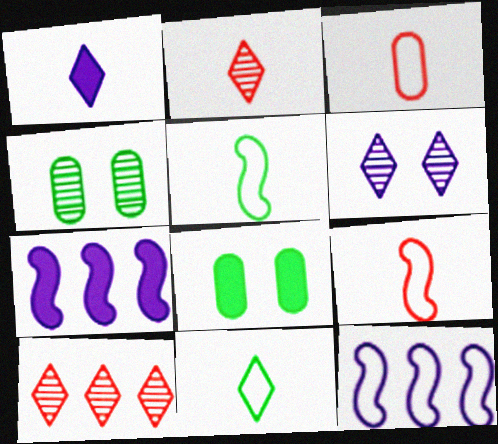[[1, 2, 11], 
[2, 8, 12]]